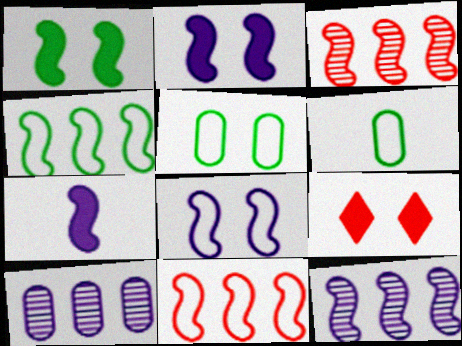[[6, 9, 12], 
[7, 8, 12]]